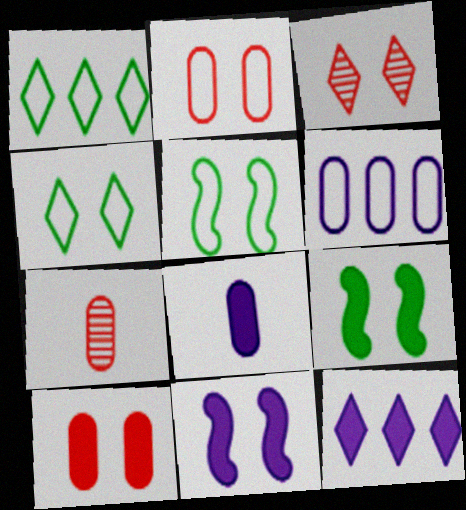[[1, 7, 11], 
[5, 7, 12], 
[8, 11, 12]]